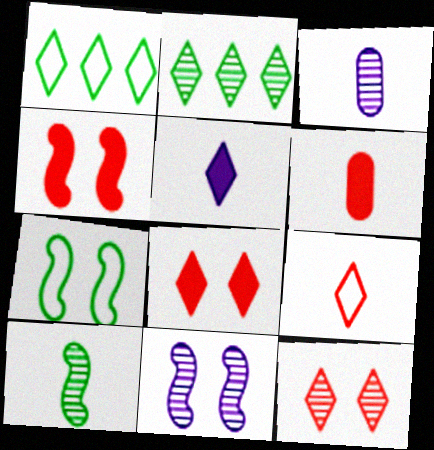[[1, 3, 4], 
[1, 5, 12], 
[1, 6, 11], 
[4, 7, 11]]